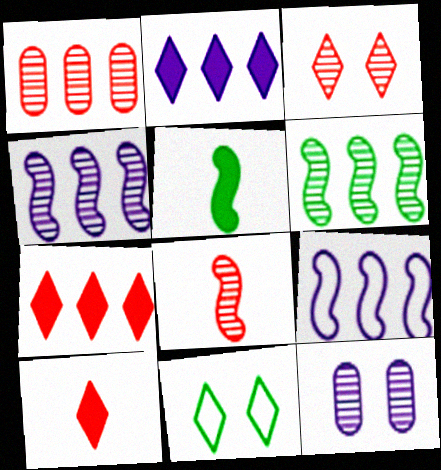[[1, 3, 8]]